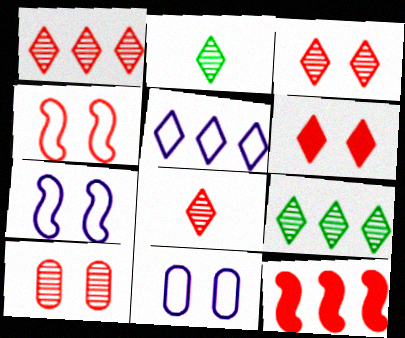[[1, 3, 8], 
[2, 5, 6], 
[2, 11, 12], 
[4, 6, 10]]